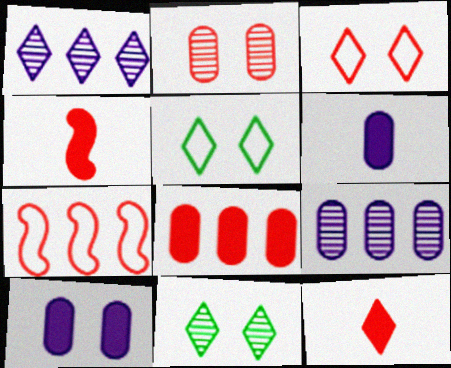[[1, 5, 12], 
[2, 7, 12], 
[4, 5, 9], 
[6, 7, 11]]